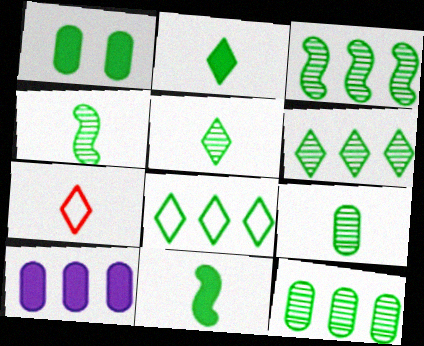[[1, 4, 8], 
[3, 6, 12], 
[4, 5, 9]]